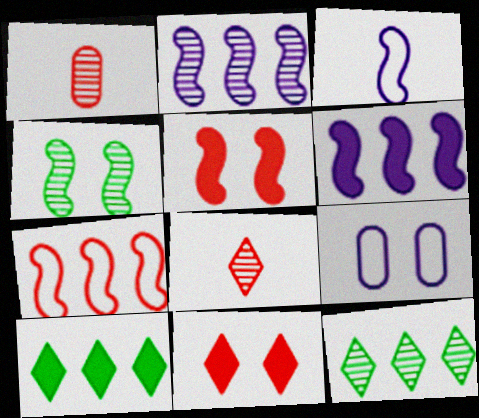[[1, 7, 11], 
[4, 9, 11]]